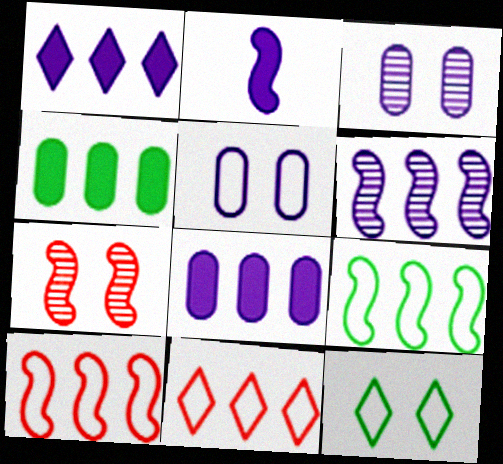[[2, 7, 9], 
[4, 6, 11]]